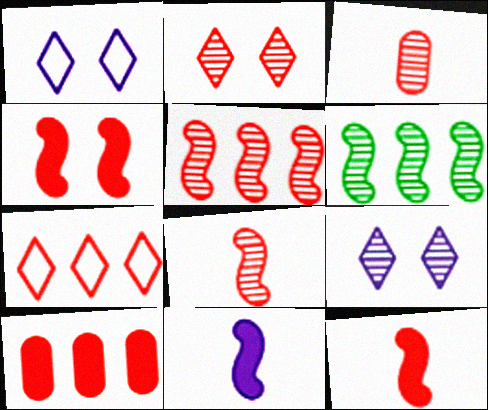[[2, 3, 5], 
[3, 4, 7], 
[3, 6, 9], 
[5, 7, 10]]